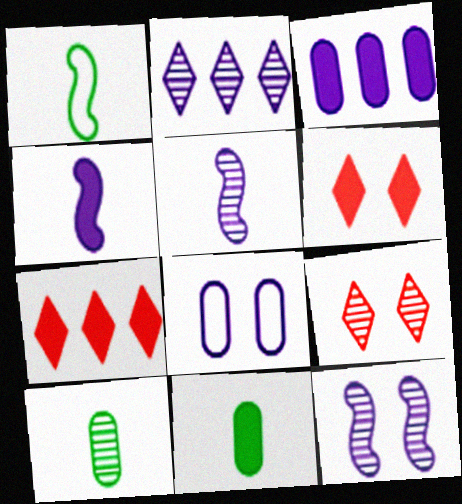[[1, 3, 9], 
[2, 4, 8]]